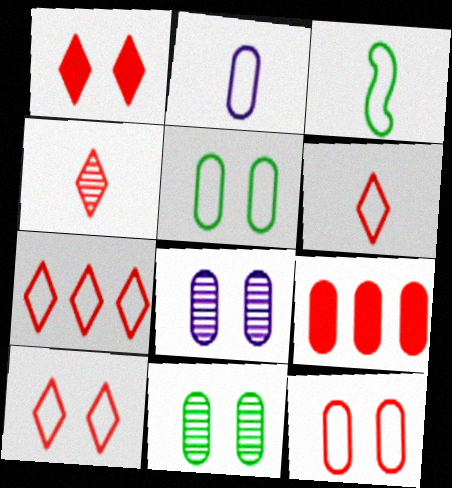[[1, 4, 7], 
[2, 3, 6], 
[2, 9, 11], 
[6, 7, 10]]